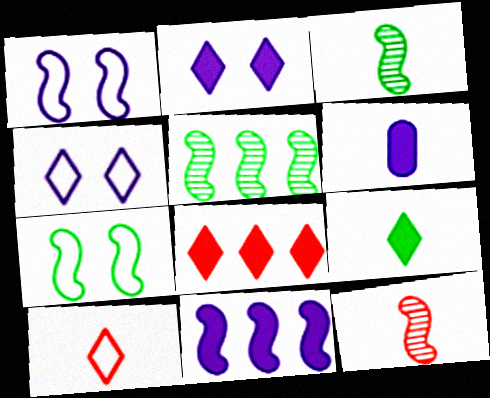[[2, 6, 11], 
[2, 8, 9], 
[3, 6, 10], 
[7, 11, 12]]